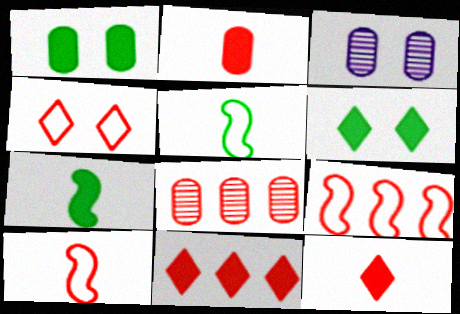[[3, 5, 11], 
[8, 9, 11]]